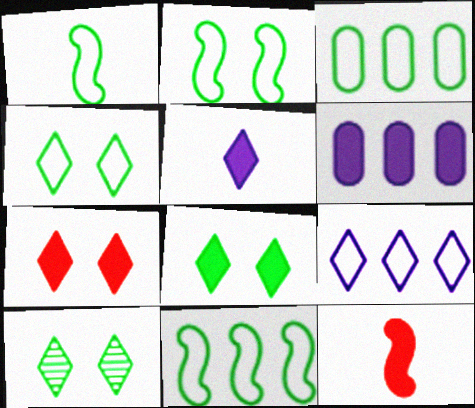[[1, 2, 11], 
[1, 3, 4], 
[4, 8, 10], 
[6, 8, 12]]